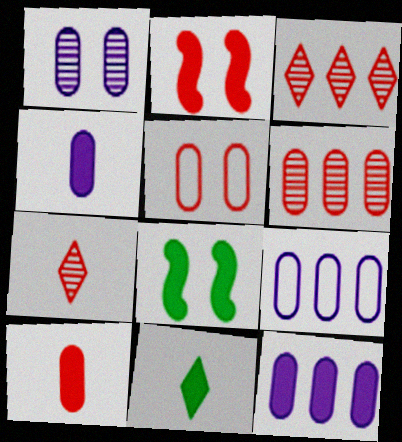[[1, 4, 9], 
[2, 11, 12], 
[5, 6, 10], 
[7, 8, 9]]